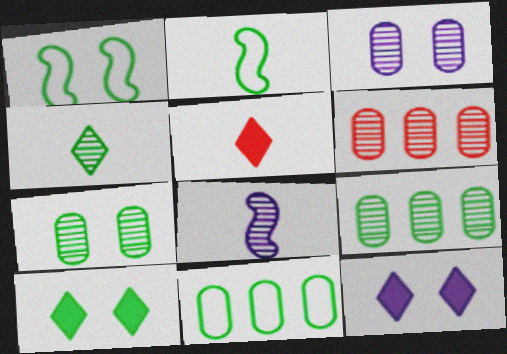[[1, 7, 10], 
[2, 6, 12], 
[2, 9, 10]]